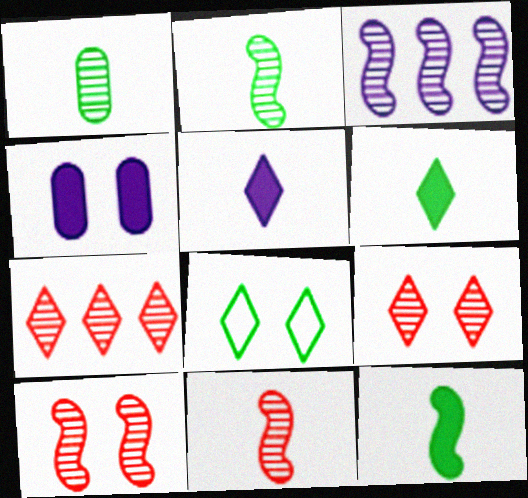[[1, 3, 9], 
[2, 3, 10], 
[4, 8, 10], 
[5, 7, 8]]